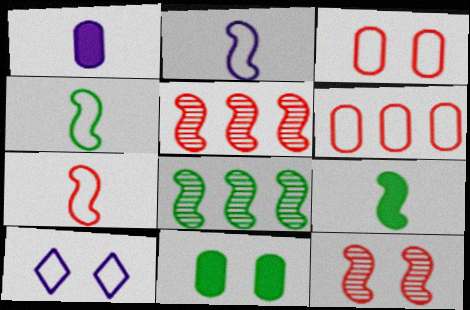[[2, 4, 7], 
[4, 6, 10], 
[10, 11, 12]]